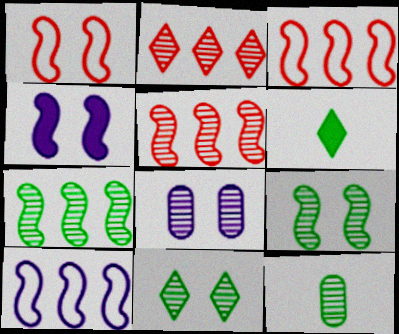[[1, 4, 9], 
[3, 6, 8], 
[7, 11, 12]]